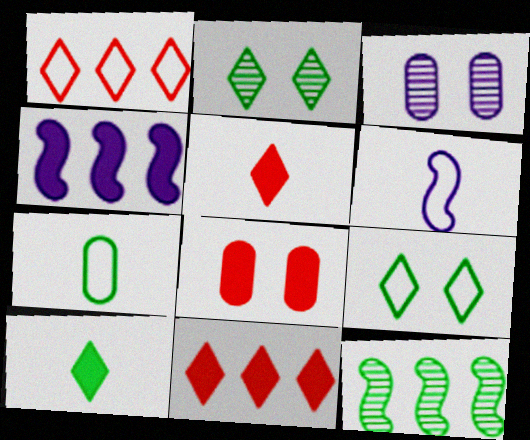[[4, 8, 10]]